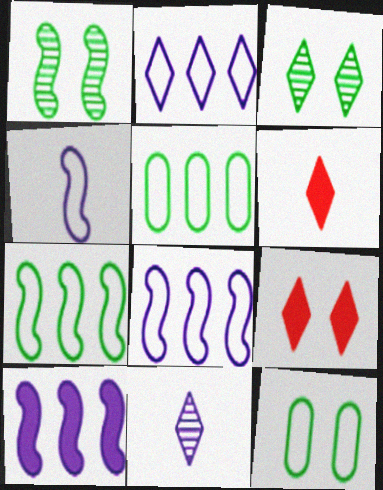[[2, 3, 6]]